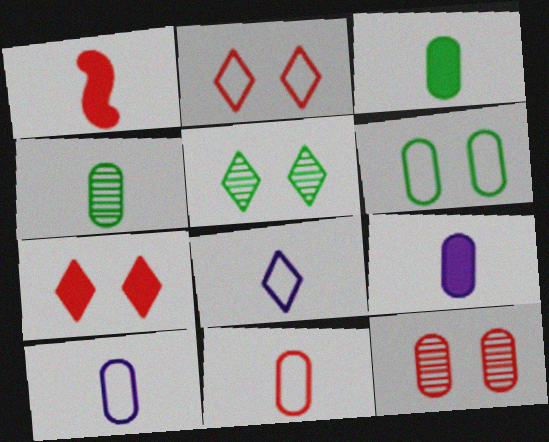[[1, 4, 8], 
[4, 9, 11]]